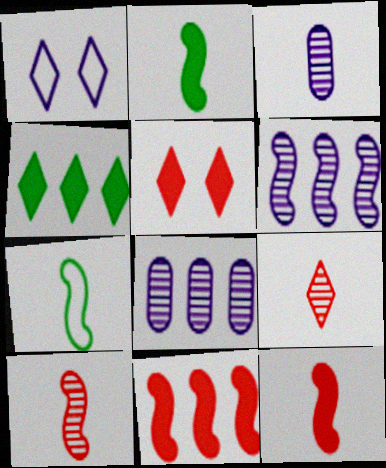[[1, 4, 9], 
[5, 7, 8]]